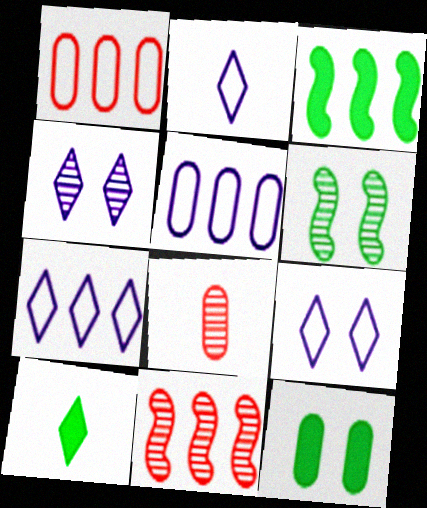[[2, 7, 9], 
[2, 11, 12], 
[3, 8, 9], 
[3, 10, 12], 
[5, 8, 12]]